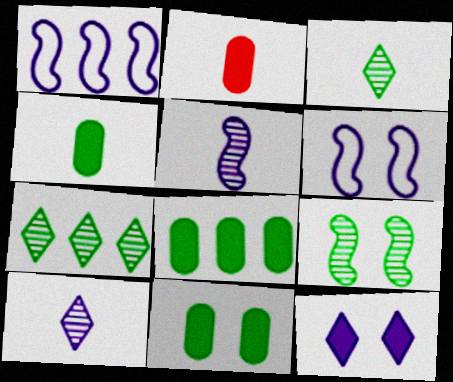[[2, 6, 7], 
[4, 8, 11]]